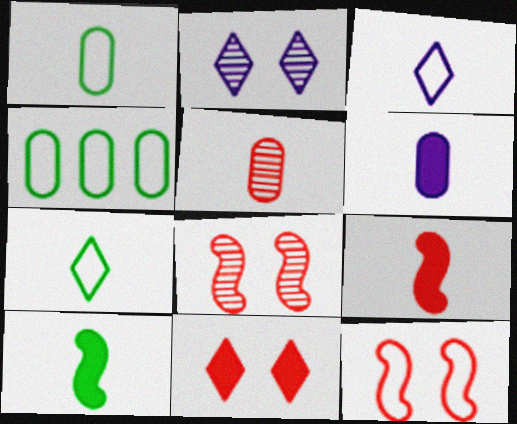[[1, 5, 6], 
[2, 4, 9], 
[3, 4, 12], 
[3, 5, 10]]